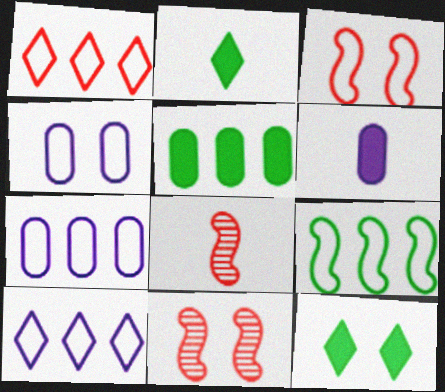[[1, 7, 9], 
[2, 7, 11], 
[4, 11, 12], 
[7, 8, 12]]